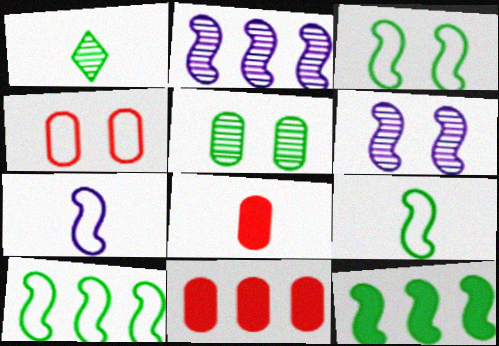[[1, 7, 8], 
[3, 9, 10]]